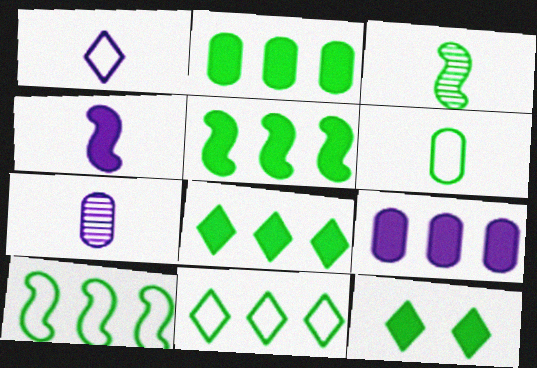[[1, 4, 7], 
[2, 5, 8]]